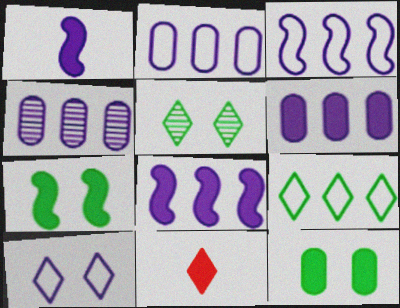[[1, 4, 10], 
[2, 4, 6], 
[6, 7, 11], 
[8, 11, 12]]